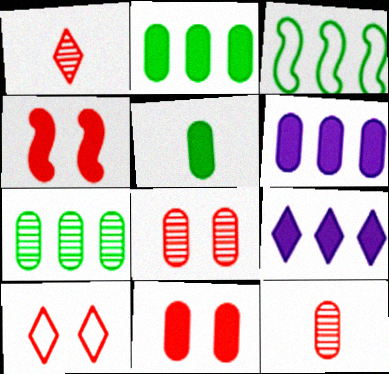[[4, 5, 9], 
[4, 8, 10], 
[5, 6, 11]]